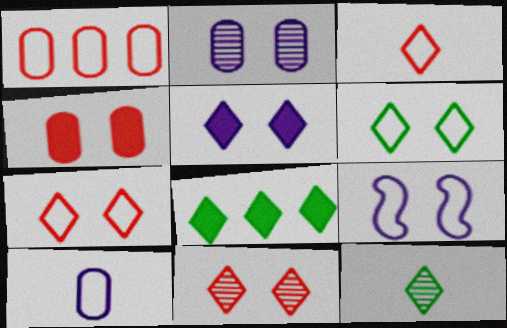[[2, 5, 9], 
[5, 6, 11], 
[6, 8, 12]]